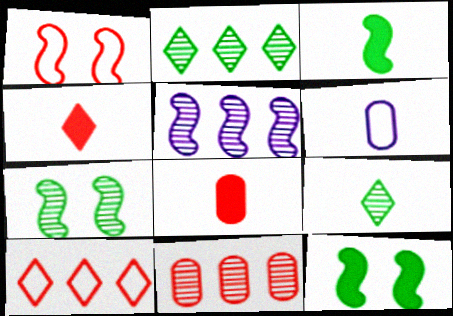[[1, 3, 5], 
[1, 4, 11], 
[2, 5, 11]]